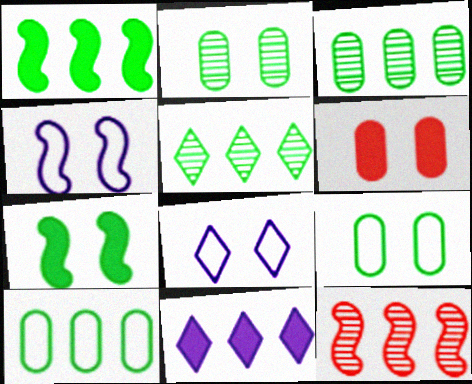[[1, 5, 10], 
[10, 11, 12]]